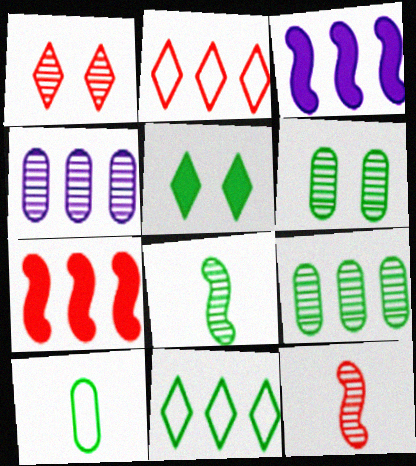[[1, 3, 10], 
[1, 4, 8], 
[2, 3, 9], 
[4, 7, 11]]